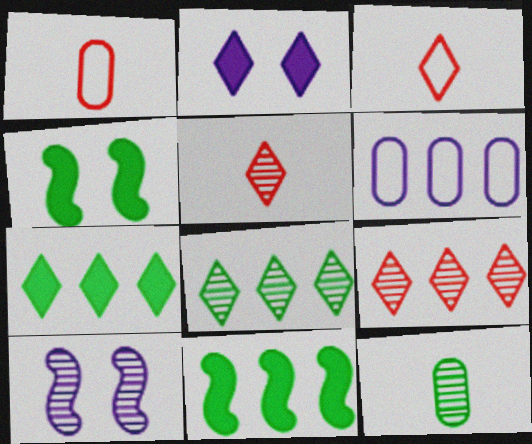[[1, 7, 10], 
[2, 3, 8], 
[4, 5, 6], 
[6, 9, 11], 
[9, 10, 12]]